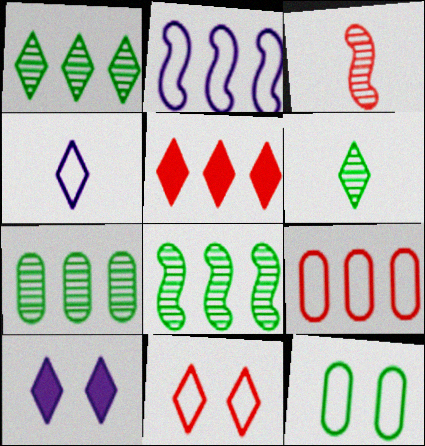[[1, 7, 8], 
[2, 5, 7]]